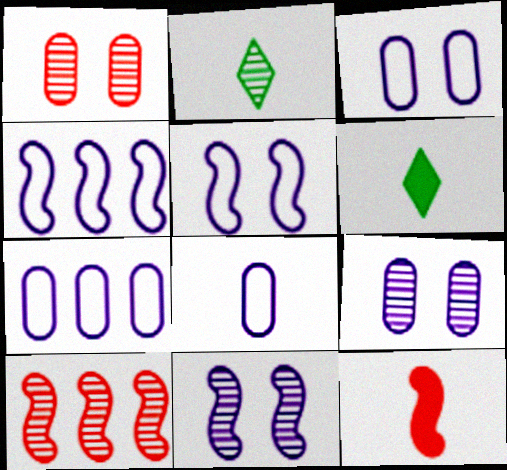[[1, 4, 6], 
[2, 8, 12], 
[2, 9, 10], 
[3, 6, 10], 
[3, 7, 8]]